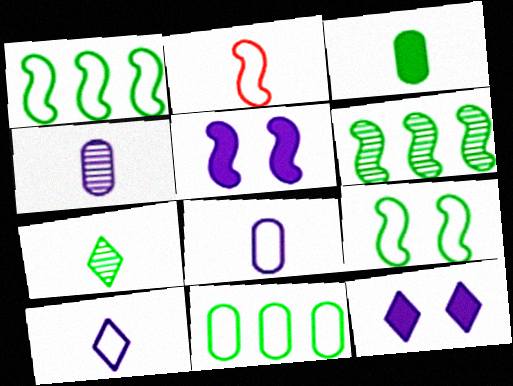[[2, 5, 6]]